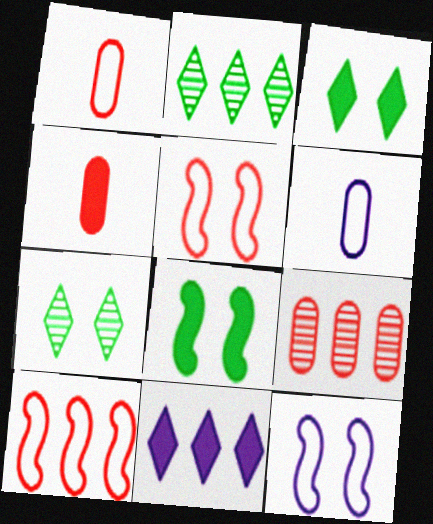[[2, 4, 12], 
[4, 8, 11]]